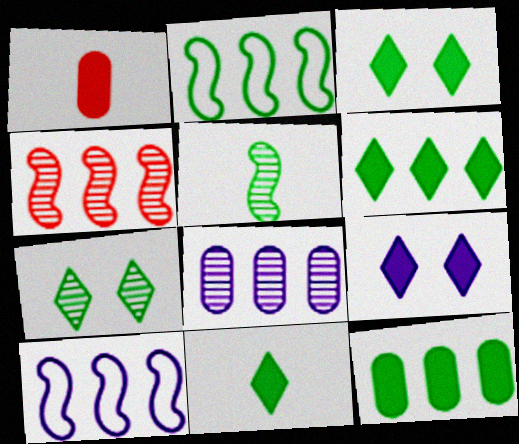[[1, 7, 10], 
[3, 6, 11]]